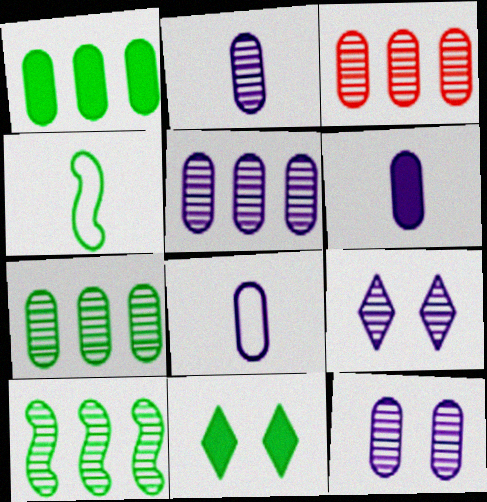[[2, 5, 12], 
[2, 6, 8], 
[3, 5, 7], 
[4, 7, 11]]